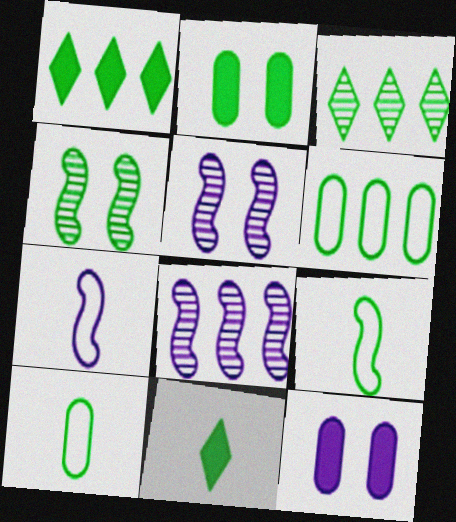[[1, 4, 10], 
[2, 3, 9], 
[4, 6, 11]]